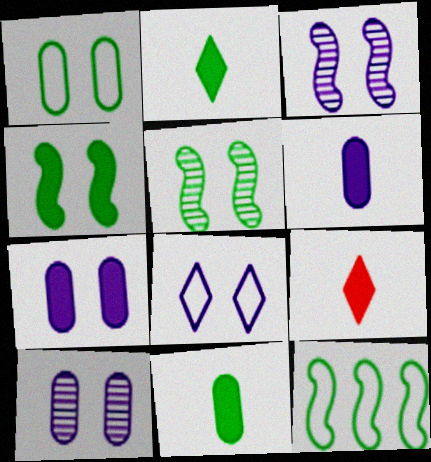[[3, 7, 8], 
[9, 10, 12]]